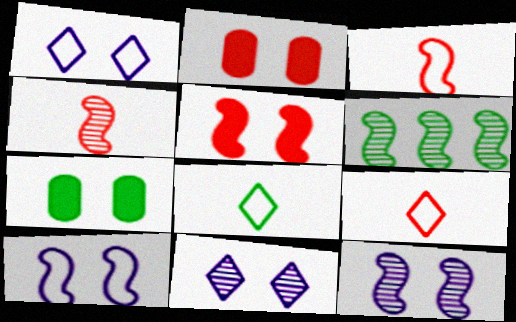[[4, 6, 12], 
[6, 7, 8]]